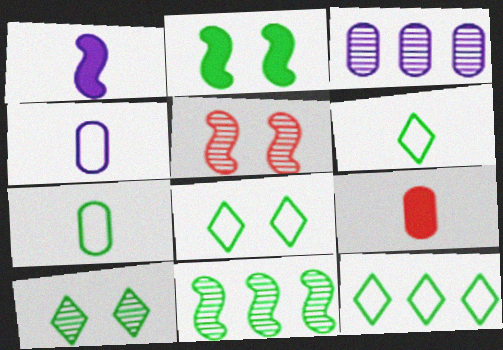[[6, 8, 12]]